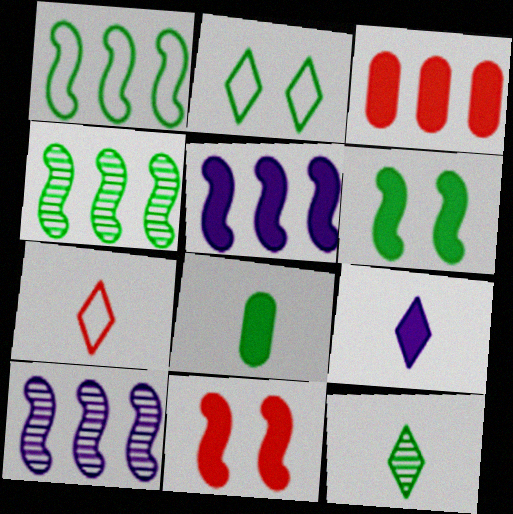[[2, 4, 8], 
[3, 6, 9], 
[7, 9, 12]]